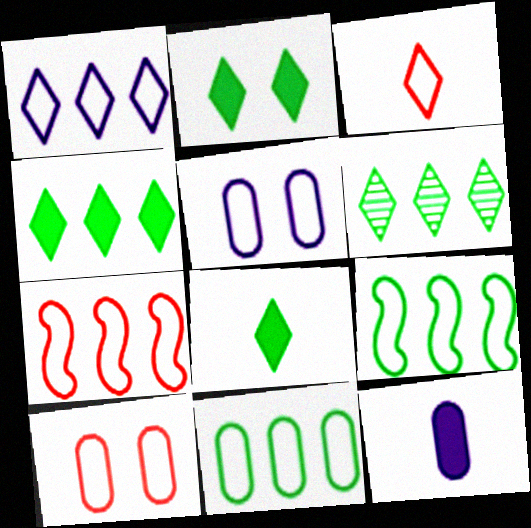[[1, 7, 11], 
[2, 4, 8], 
[3, 5, 9], 
[3, 7, 10]]